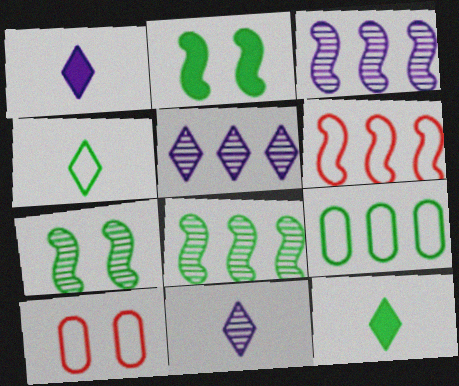[[1, 8, 10], 
[3, 10, 12], 
[7, 9, 12]]